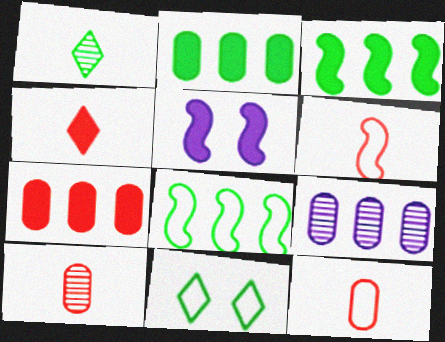[[2, 4, 5], 
[4, 6, 10]]